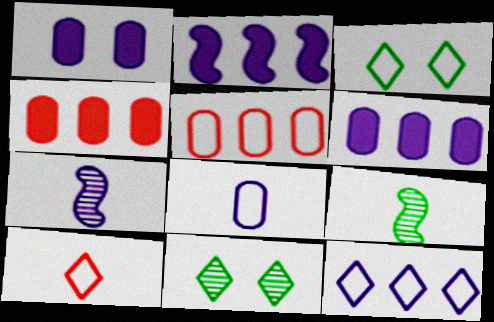[[1, 7, 12], 
[3, 4, 7], 
[3, 10, 12]]